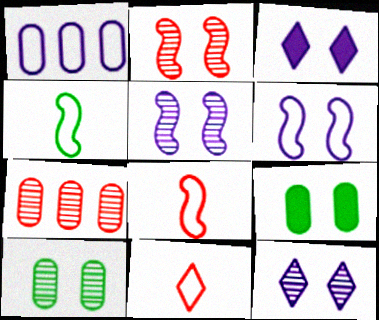[[2, 10, 12], 
[3, 4, 7]]